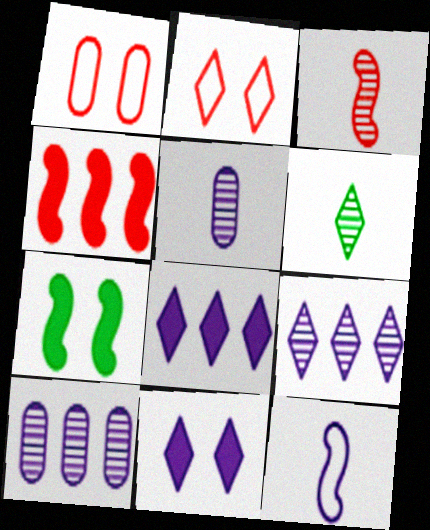[[2, 6, 8], 
[3, 5, 6], 
[10, 11, 12]]